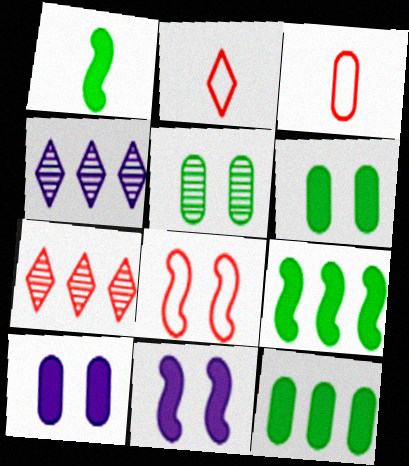[]